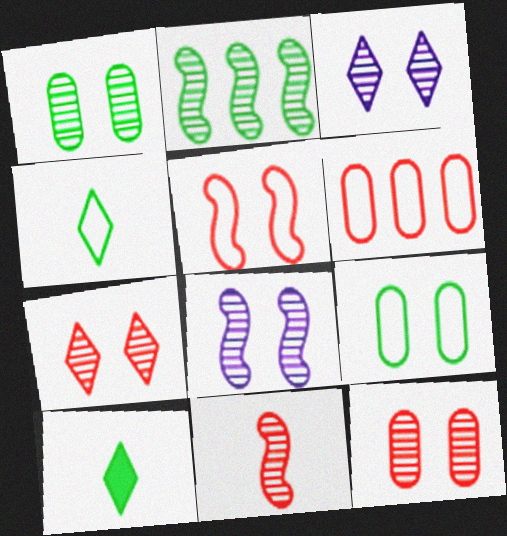[[1, 7, 8], 
[2, 8, 11], 
[2, 9, 10], 
[6, 8, 10]]